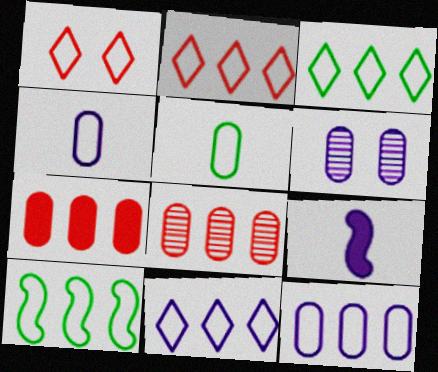[[1, 4, 10], 
[2, 3, 11], 
[2, 10, 12], 
[5, 6, 7], 
[6, 9, 11]]